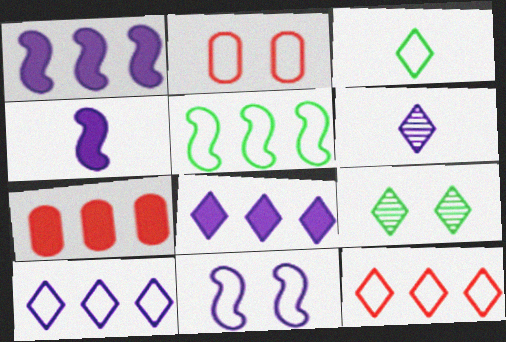[]